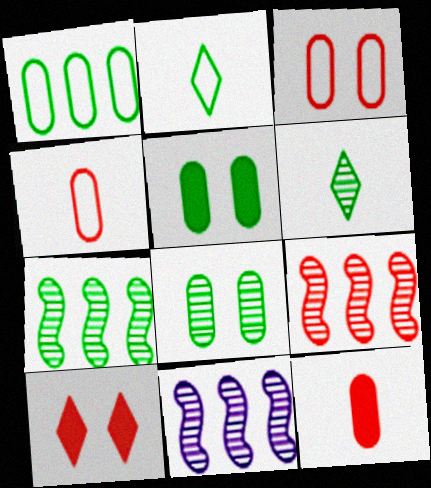[[2, 5, 7], 
[4, 9, 10], 
[6, 7, 8], 
[7, 9, 11]]